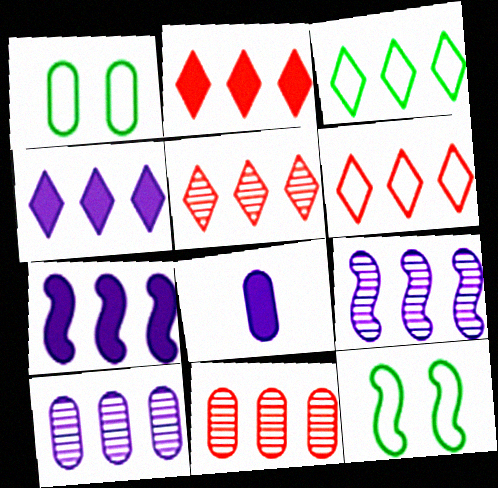[[1, 8, 11], 
[2, 5, 6], 
[3, 4, 5], 
[3, 7, 11], 
[5, 8, 12]]